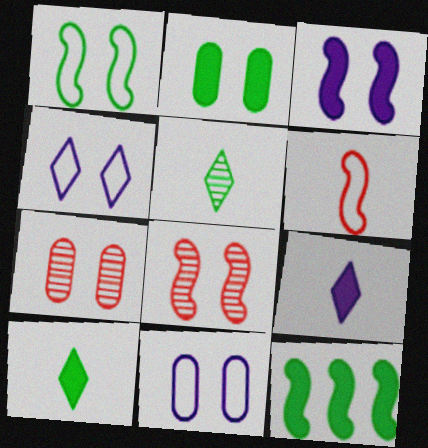[[1, 3, 8], 
[2, 4, 8], 
[2, 7, 11], 
[2, 10, 12]]